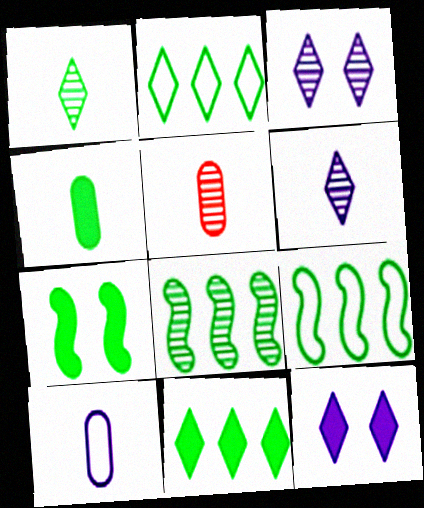[[3, 5, 8], 
[4, 5, 10], 
[4, 7, 11], 
[5, 9, 12]]